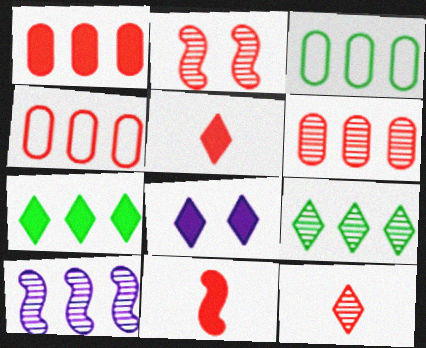[[1, 4, 6], 
[2, 4, 5], 
[2, 6, 12], 
[4, 7, 10], 
[5, 7, 8], 
[6, 9, 10]]